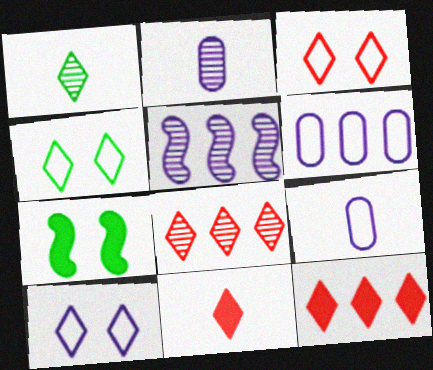[[1, 10, 12], 
[3, 4, 10], 
[3, 8, 11], 
[7, 8, 9]]